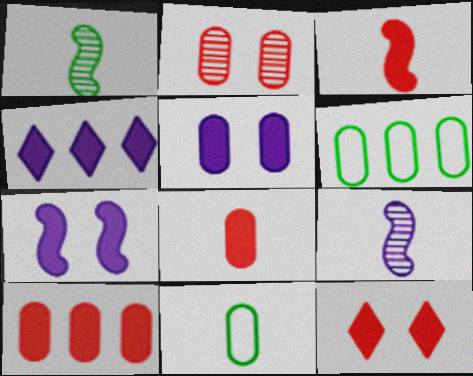[[3, 10, 12], 
[6, 9, 12]]